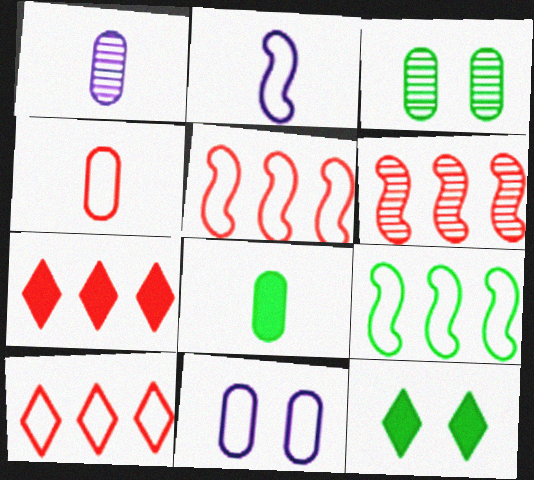[[1, 4, 8], 
[1, 5, 12], 
[2, 3, 7]]